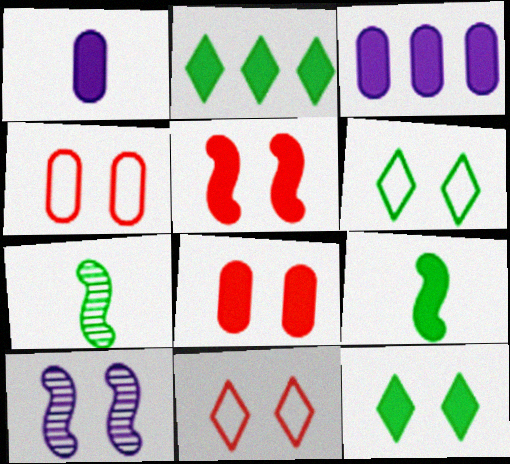[[1, 2, 5], 
[3, 7, 11], 
[4, 10, 12], 
[6, 8, 10]]